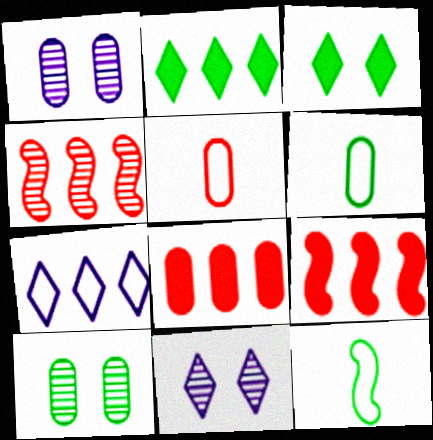[[1, 6, 8], 
[2, 10, 12], 
[6, 9, 11], 
[8, 11, 12]]